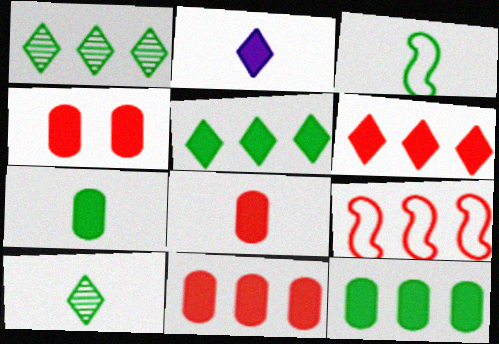[[3, 7, 10], 
[4, 8, 11]]